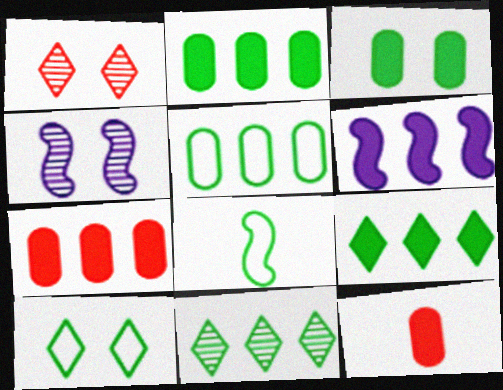[[3, 8, 11], 
[5, 8, 10], 
[6, 7, 9]]